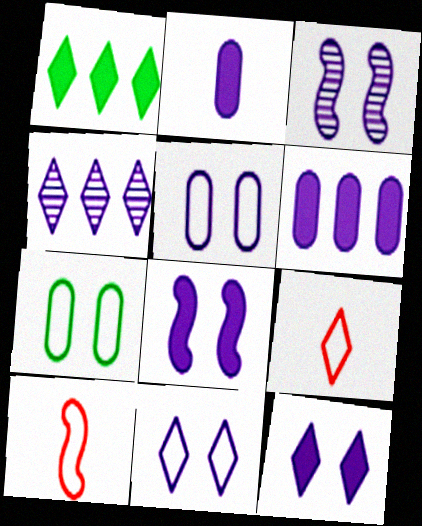[[3, 5, 12]]